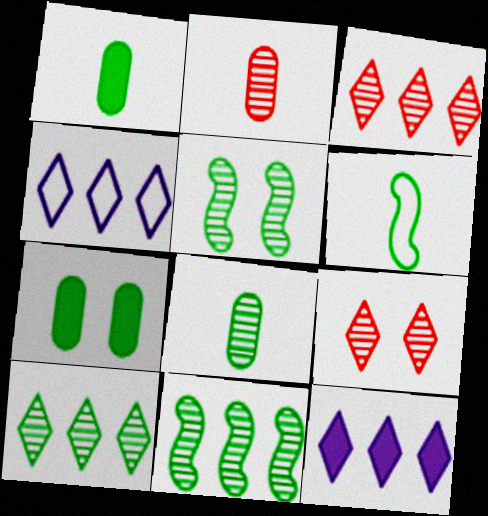[[5, 8, 10], 
[6, 7, 10]]